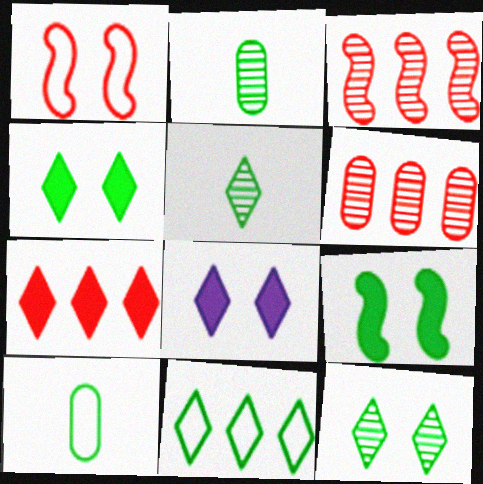[[2, 9, 11], 
[3, 8, 10], 
[4, 5, 11]]